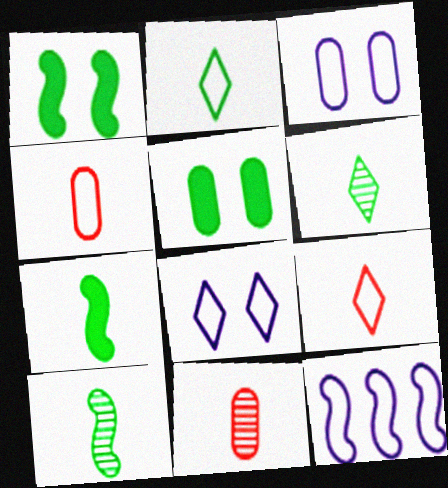[]